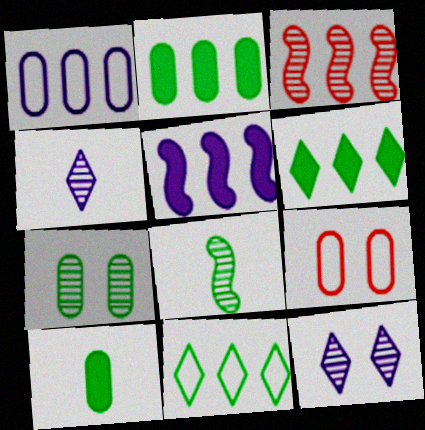[[1, 3, 6], 
[3, 4, 7]]